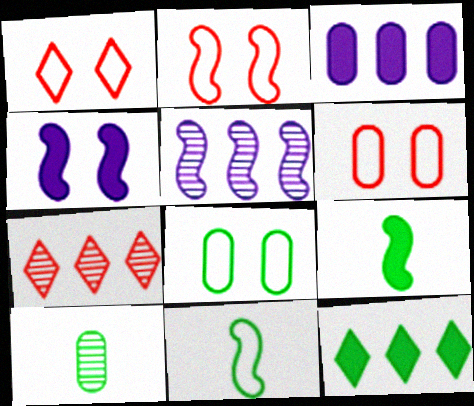[[1, 2, 6], 
[2, 5, 9], 
[3, 6, 10]]